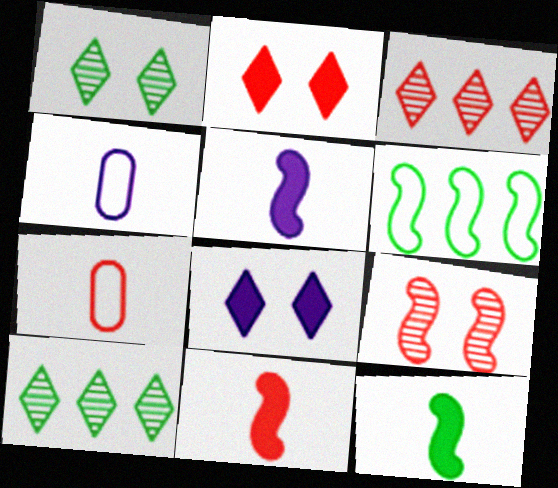[[5, 6, 9], 
[5, 11, 12]]